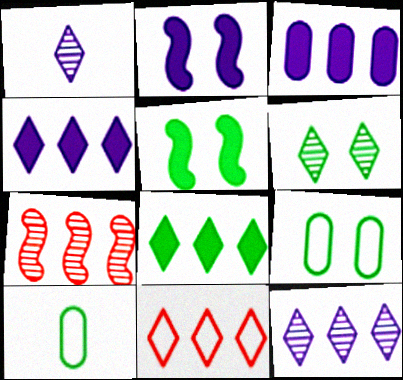[[5, 6, 9], 
[8, 11, 12]]